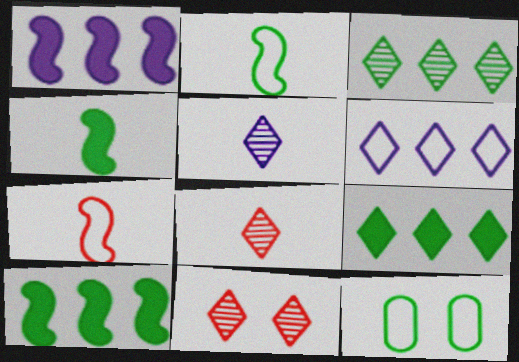[[1, 8, 12], 
[3, 4, 12], 
[3, 5, 11], 
[6, 7, 12]]